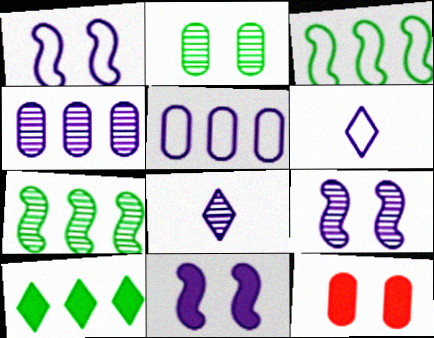[[1, 5, 6], 
[1, 9, 11], 
[3, 8, 12], 
[4, 6, 11], 
[4, 8, 9], 
[5, 8, 11], 
[6, 7, 12]]